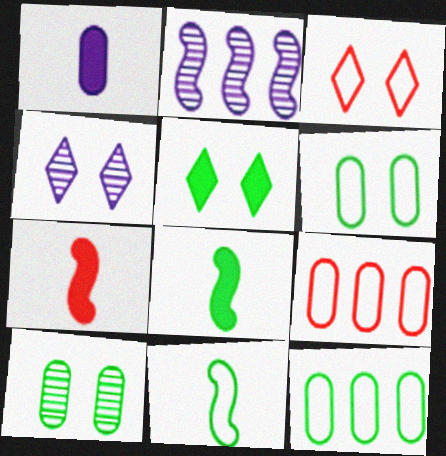[[1, 9, 10], 
[3, 4, 5], 
[4, 7, 12], 
[4, 8, 9]]